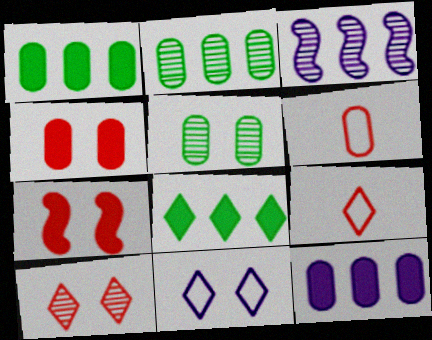[[5, 6, 12], 
[5, 7, 11]]